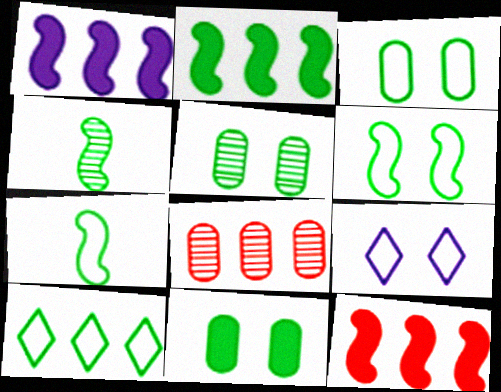[[1, 2, 12], 
[1, 8, 10], 
[2, 4, 6], 
[3, 5, 11], 
[3, 7, 10], 
[4, 10, 11]]